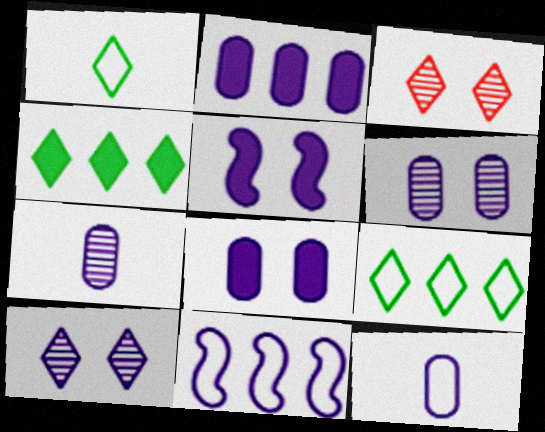[[2, 6, 12]]